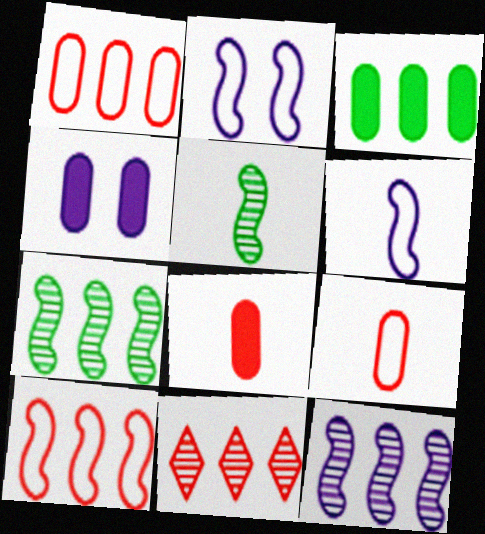[[3, 4, 8]]